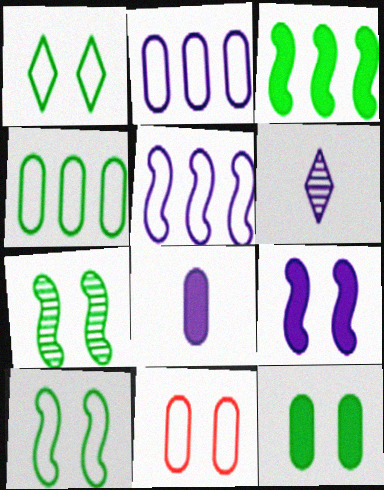[[1, 7, 12], 
[2, 6, 9], 
[3, 6, 11]]